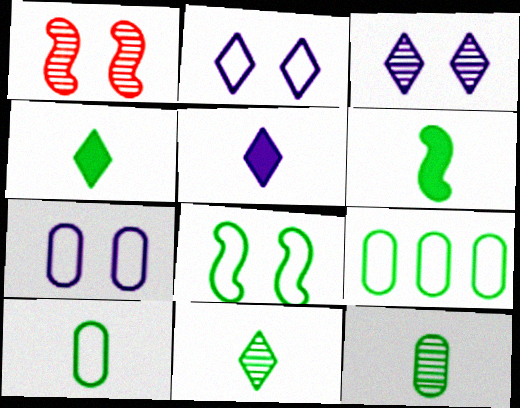[[1, 5, 9], 
[6, 10, 11]]